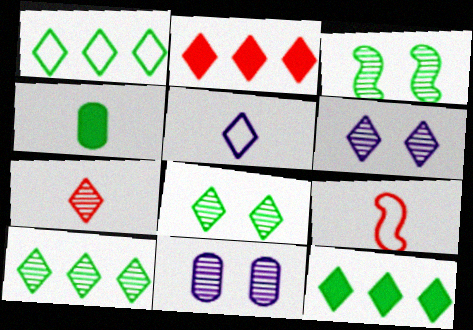[[1, 3, 4], 
[1, 10, 12], 
[2, 5, 8], 
[6, 7, 10], 
[9, 11, 12]]